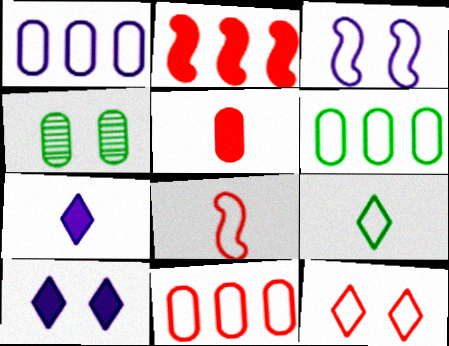[[1, 4, 5], 
[1, 6, 11], 
[3, 9, 11], 
[8, 11, 12]]